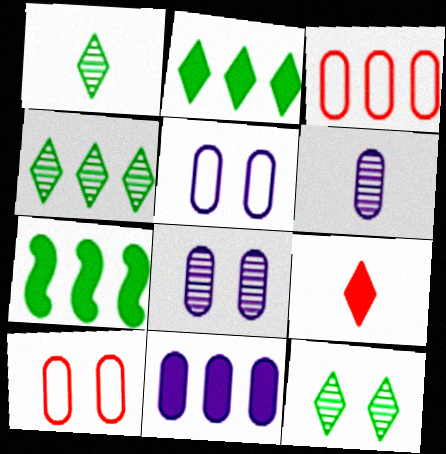[[1, 4, 12], 
[5, 6, 11]]